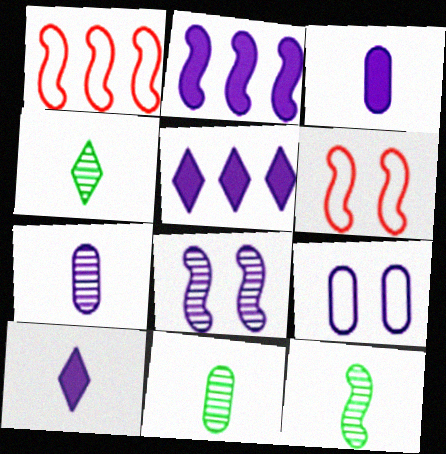[[2, 6, 12], 
[4, 11, 12], 
[5, 6, 11]]